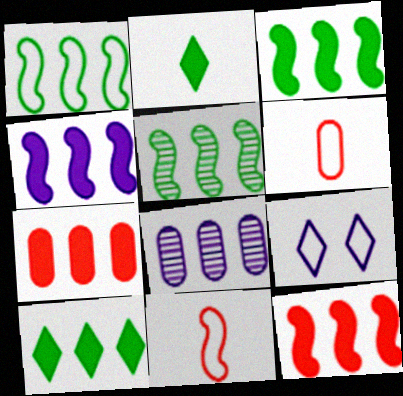[[1, 3, 5], 
[1, 6, 9], 
[3, 4, 12], 
[4, 7, 10]]